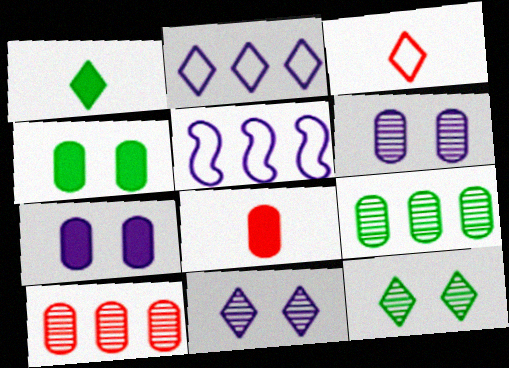[[5, 8, 12]]